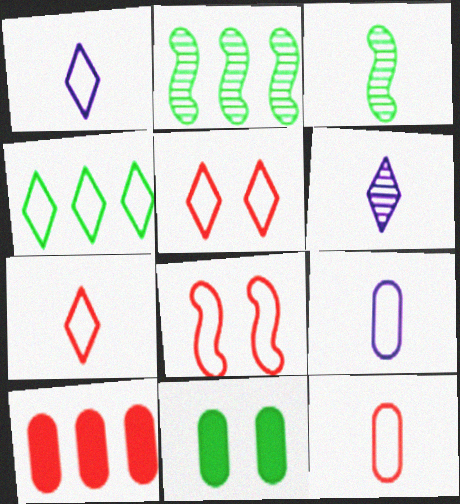[[1, 4, 5], 
[3, 4, 11], 
[4, 8, 9]]